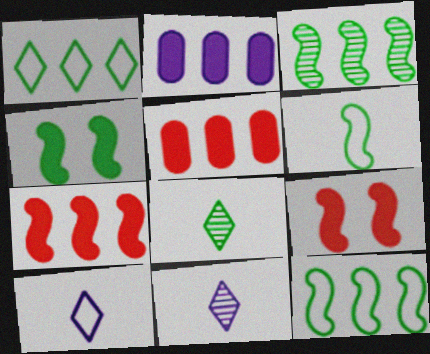[[3, 4, 6]]